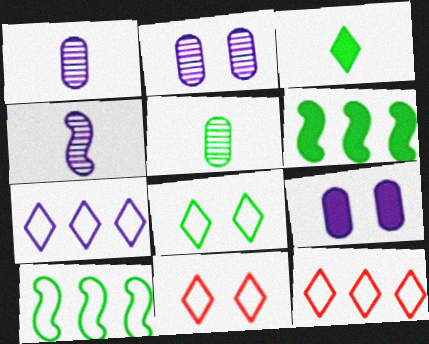[[1, 6, 11], 
[4, 7, 9], 
[5, 6, 8]]